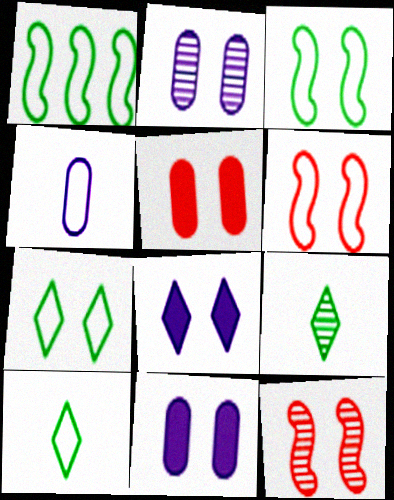[[7, 11, 12]]